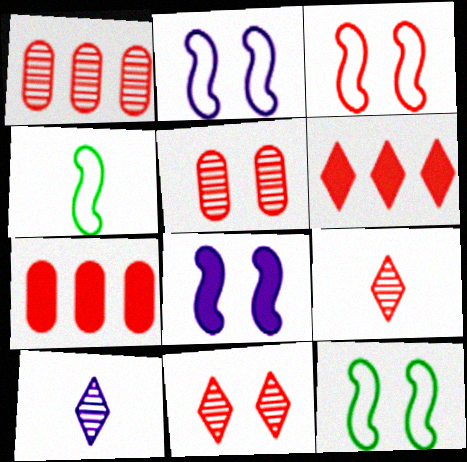[[2, 3, 12], 
[3, 7, 9], 
[7, 10, 12]]